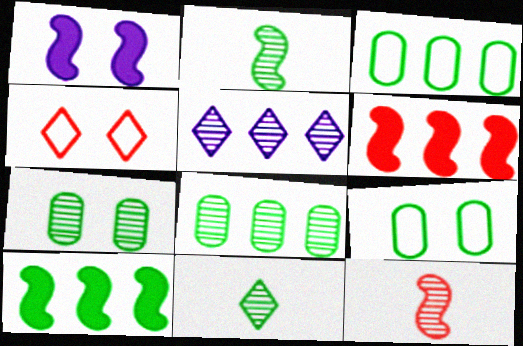[[1, 4, 7], 
[3, 5, 6], 
[5, 7, 12], 
[9, 10, 11]]